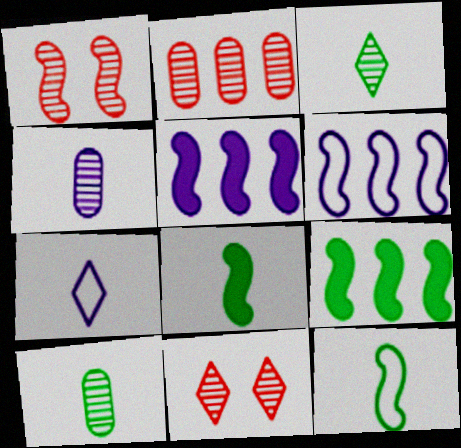[[1, 5, 12], 
[1, 6, 8]]